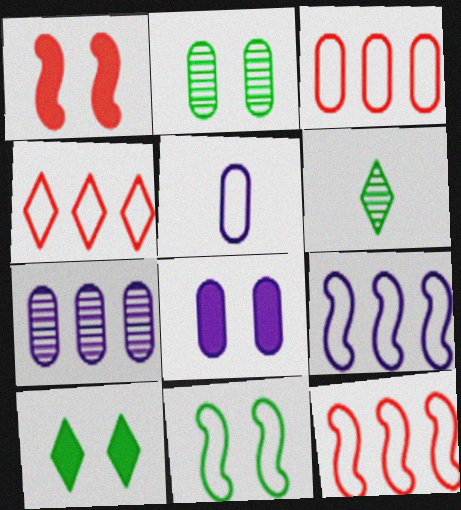[[1, 8, 10], 
[2, 10, 11], 
[3, 4, 12], 
[4, 5, 11], 
[5, 7, 8], 
[6, 8, 12]]